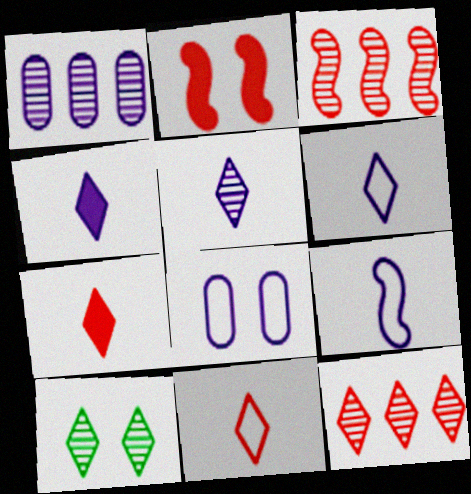[[2, 8, 10], 
[4, 5, 6], 
[5, 10, 12]]